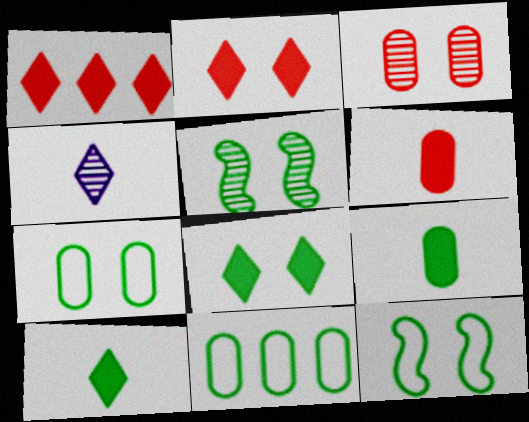[[5, 7, 8], 
[5, 10, 11]]